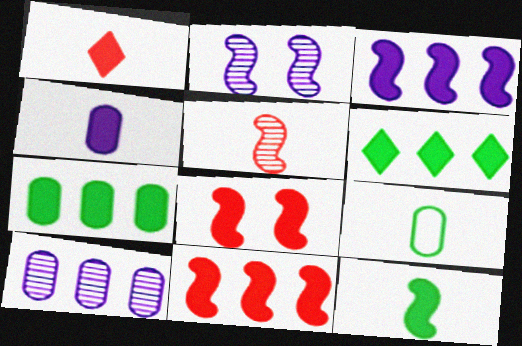[[1, 4, 12], 
[3, 8, 12], 
[4, 6, 8]]